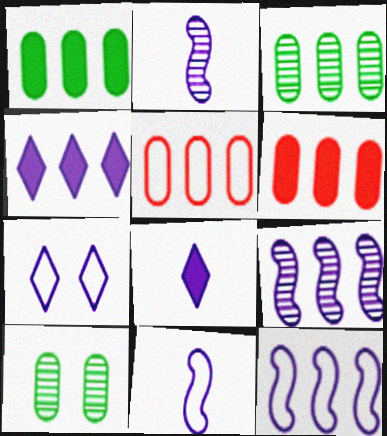[]